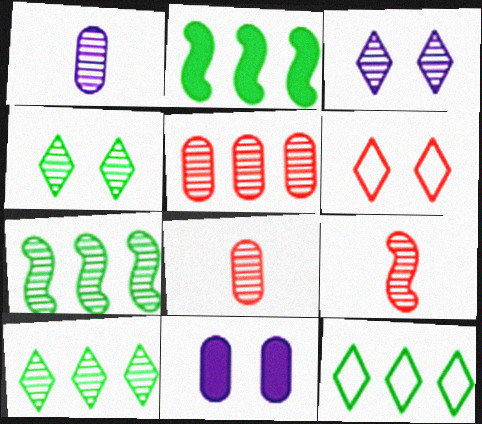[[1, 2, 6], 
[3, 7, 8], 
[9, 11, 12]]